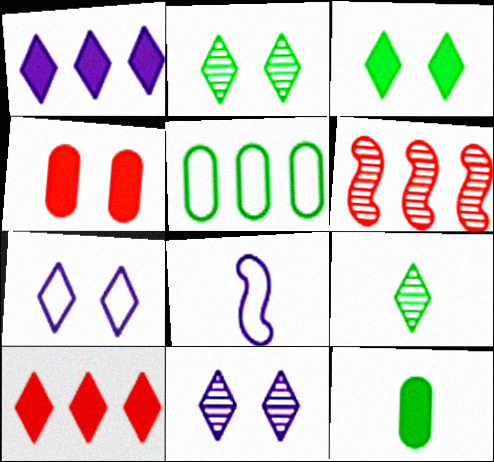[[1, 5, 6], 
[6, 7, 12], 
[7, 9, 10]]